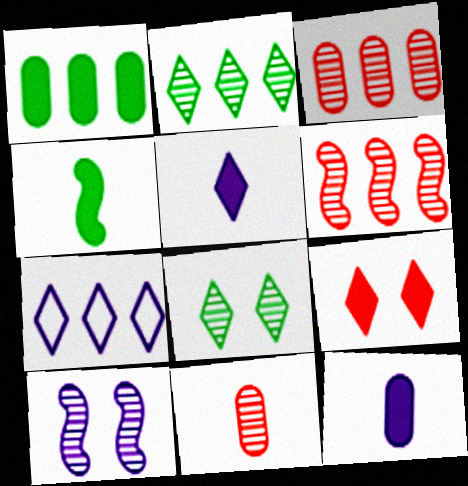[[1, 6, 7], 
[2, 10, 11], 
[7, 10, 12]]